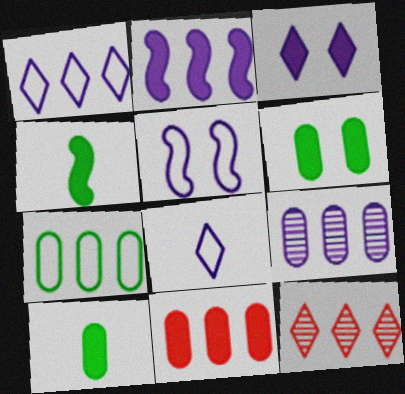[[1, 2, 9], 
[2, 7, 12], 
[3, 4, 11], 
[5, 10, 12], 
[7, 9, 11]]